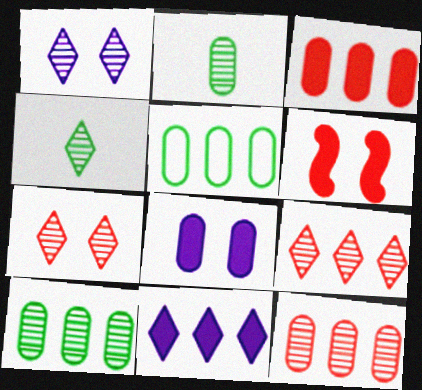[[1, 4, 9]]